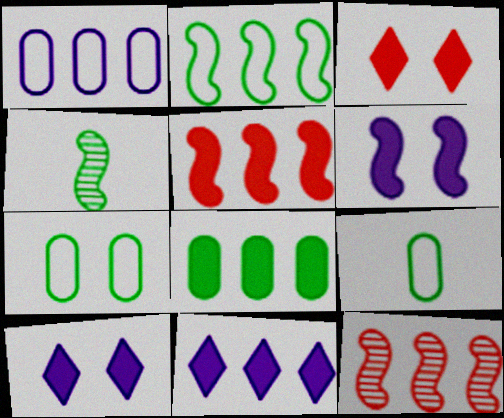[[1, 3, 4], 
[5, 8, 11], 
[9, 10, 12]]